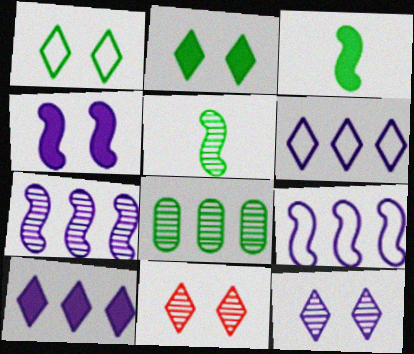[[1, 3, 8]]